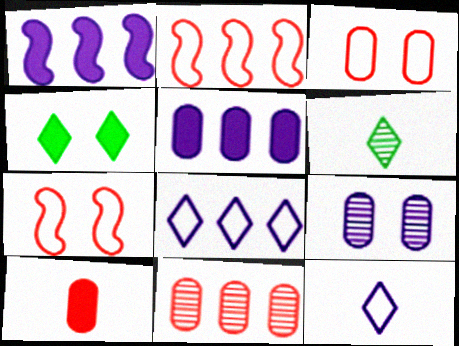[[1, 3, 6], 
[1, 4, 10], 
[1, 9, 12], 
[3, 10, 11], 
[4, 7, 9], 
[5, 6, 7]]